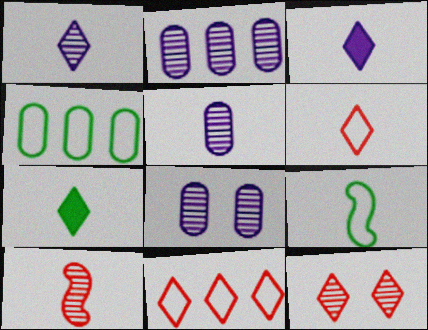[[1, 6, 7], 
[2, 5, 8]]